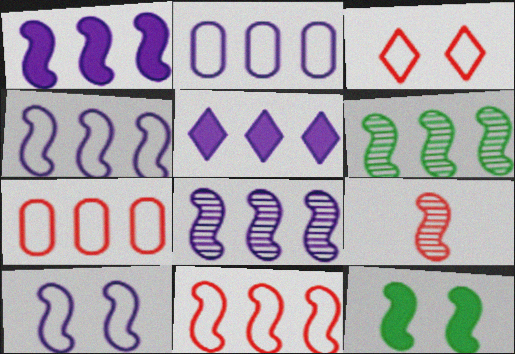[[1, 4, 8], 
[1, 6, 11], 
[2, 5, 8], 
[4, 9, 12], 
[5, 6, 7]]